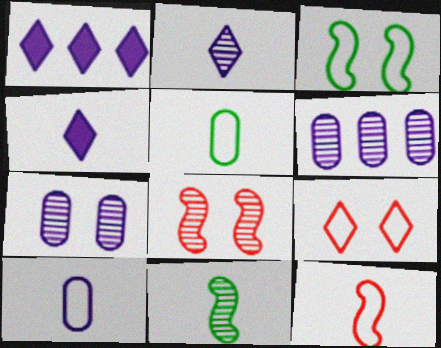[[1, 5, 8]]